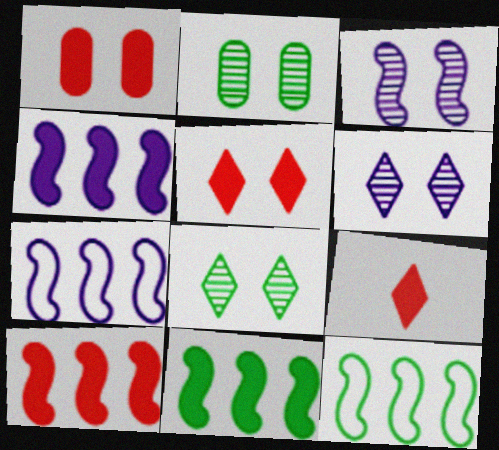[[1, 9, 10], 
[2, 7, 9], 
[4, 10, 11]]